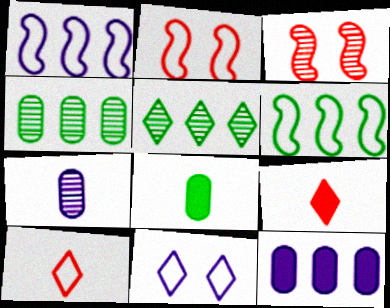[[3, 5, 7], 
[5, 9, 11]]